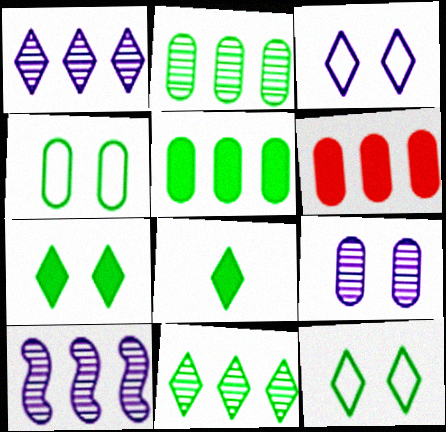[[8, 11, 12]]